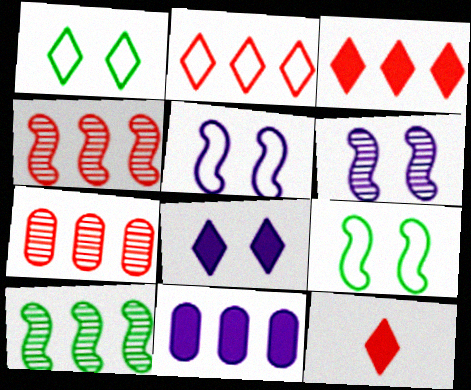[[2, 10, 11]]